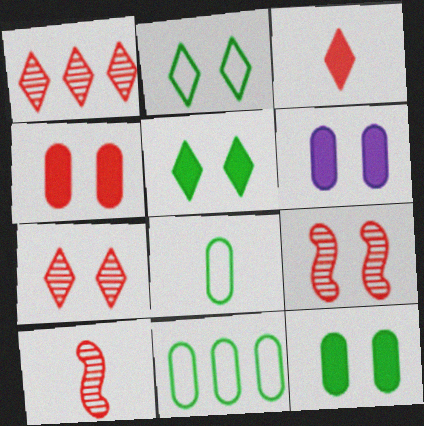[[2, 6, 9], 
[4, 6, 12]]